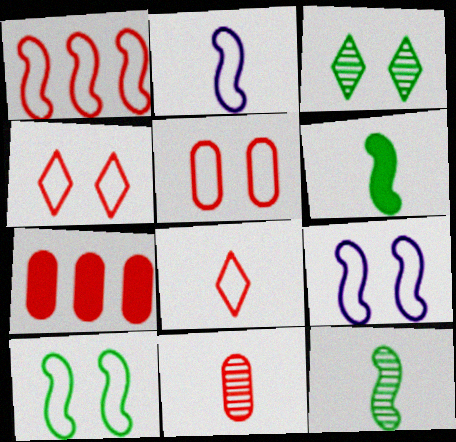[[1, 2, 10], 
[1, 5, 8], 
[2, 3, 7], 
[5, 7, 11]]